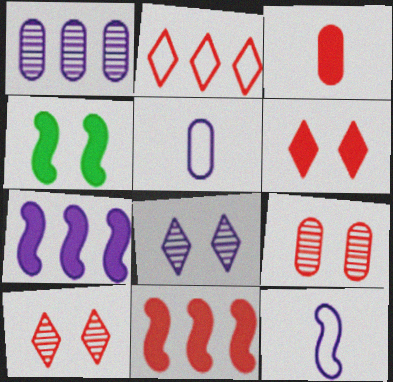[[3, 6, 11], 
[5, 7, 8]]